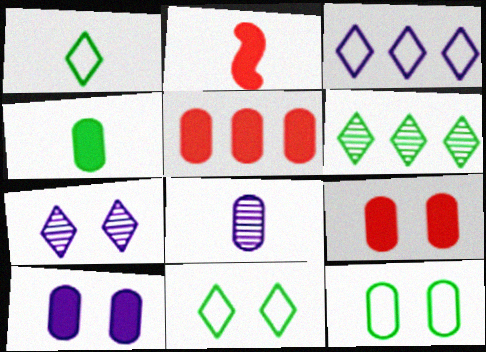[[1, 2, 8], 
[4, 5, 10], 
[5, 8, 12]]